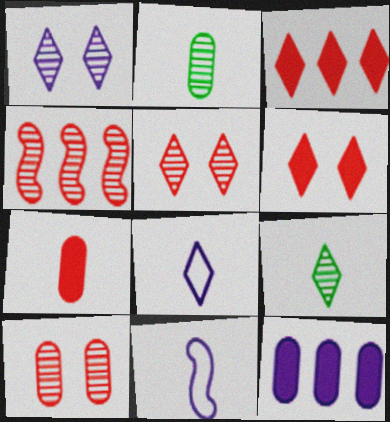[[1, 2, 4], 
[1, 11, 12], 
[7, 9, 11]]